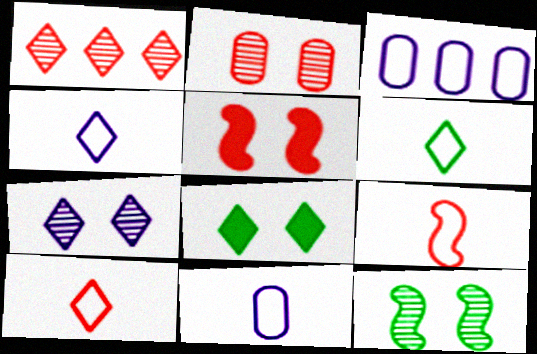[[1, 4, 8], 
[2, 7, 12], 
[4, 6, 10], 
[6, 9, 11]]